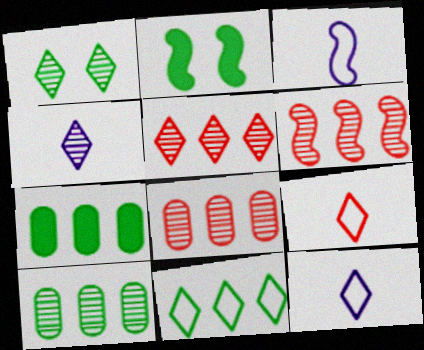[[1, 4, 5], 
[2, 3, 6], 
[2, 8, 12], 
[5, 6, 8]]